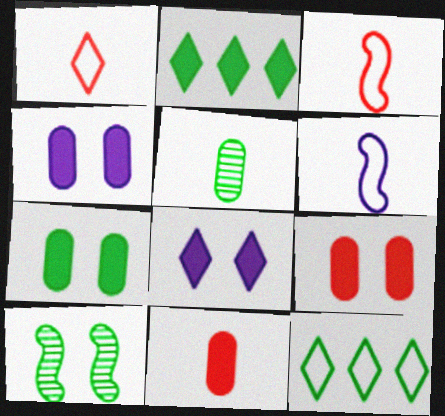[[4, 7, 9]]